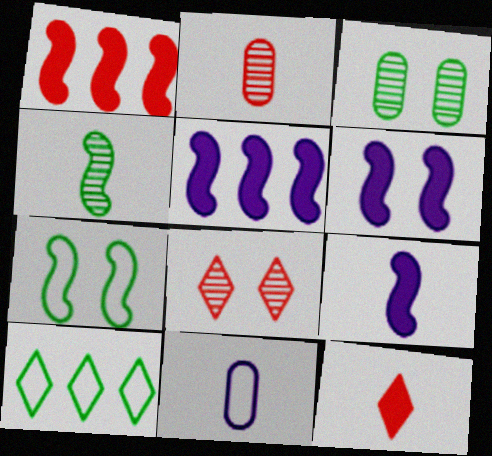[[2, 6, 10], 
[4, 11, 12], 
[5, 6, 9]]